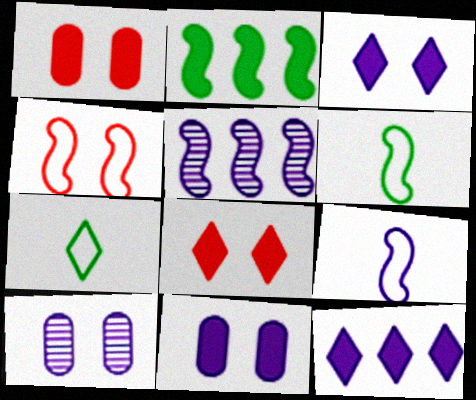[[1, 5, 7], 
[9, 10, 12]]